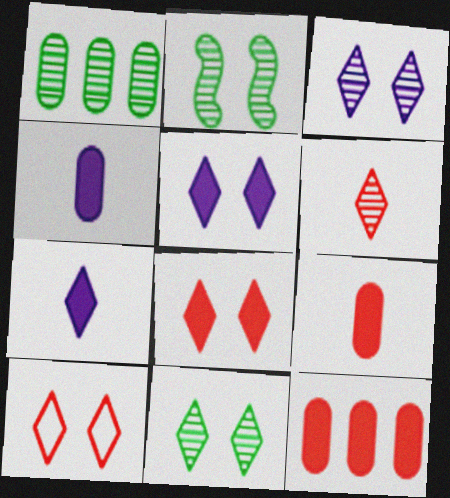[[5, 10, 11]]